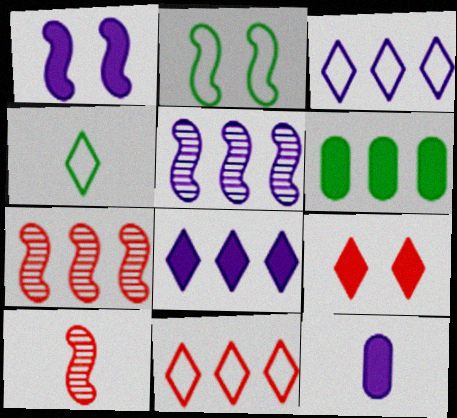[[1, 8, 12], 
[3, 6, 7], 
[4, 10, 12], 
[5, 6, 11]]